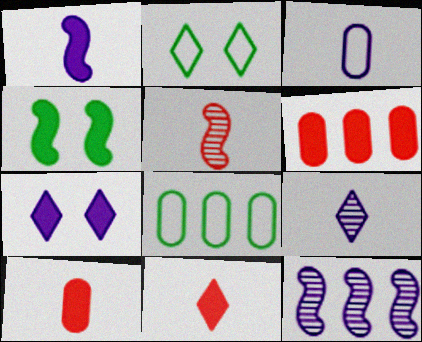[[1, 3, 9], 
[2, 10, 12], 
[3, 7, 12], 
[5, 7, 8]]